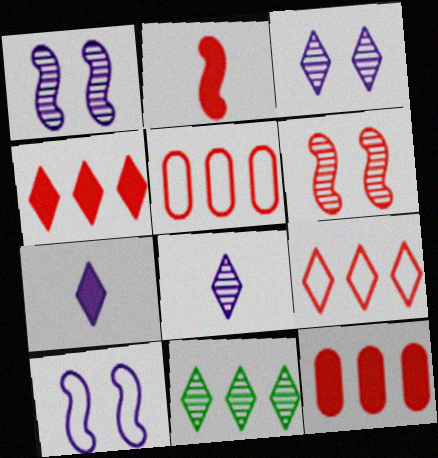[]